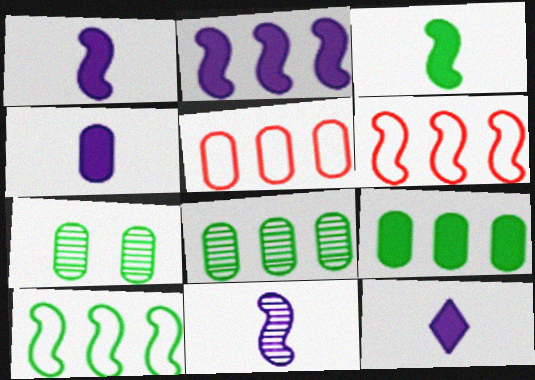[[1, 4, 12], 
[4, 5, 7], 
[6, 7, 12]]